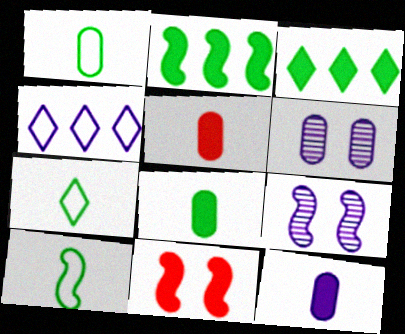[[1, 7, 10], 
[3, 11, 12], 
[4, 9, 12], 
[5, 8, 12]]